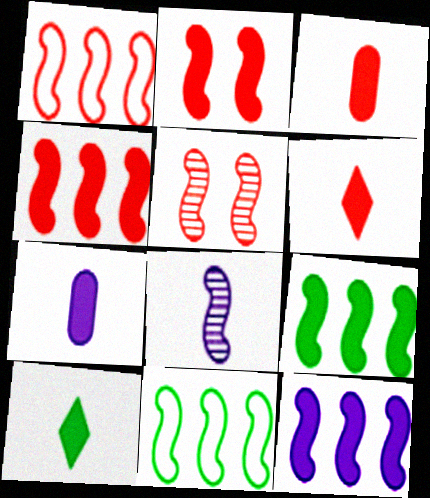[[2, 8, 11], 
[4, 9, 12]]